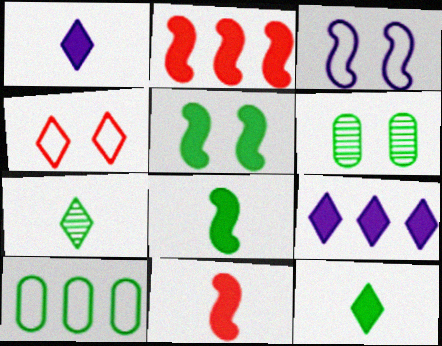[[4, 7, 9], 
[5, 7, 10]]